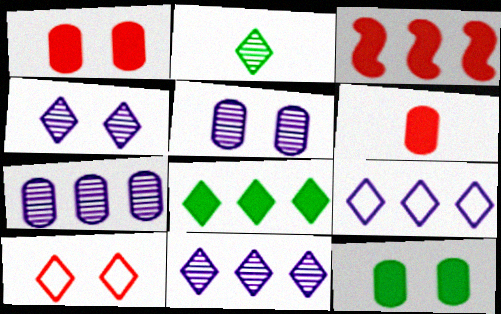[]